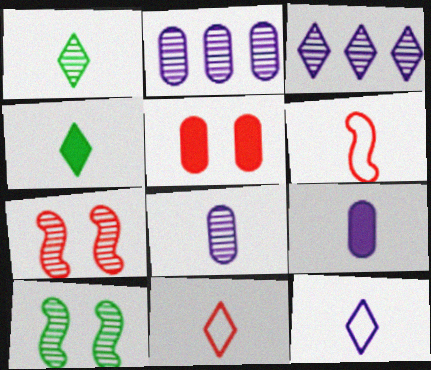[[1, 2, 7], 
[1, 6, 9], 
[4, 6, 8]]